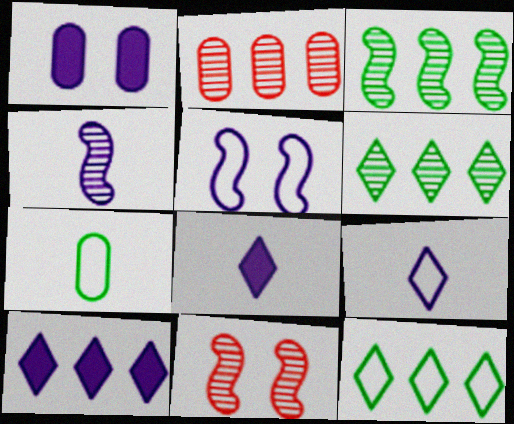[[1, 2, 7], 
[3, 4, 11], 
[7, 10, 11]]